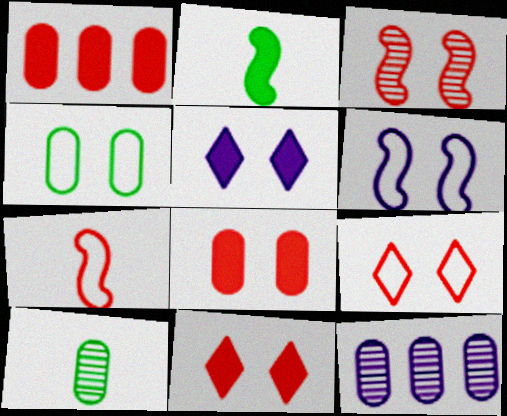[[1, 2, 5], 
[2, 9, 12], 
[3, 4, 5], 
[3, 8, 9], 
[4, 6, 9]]